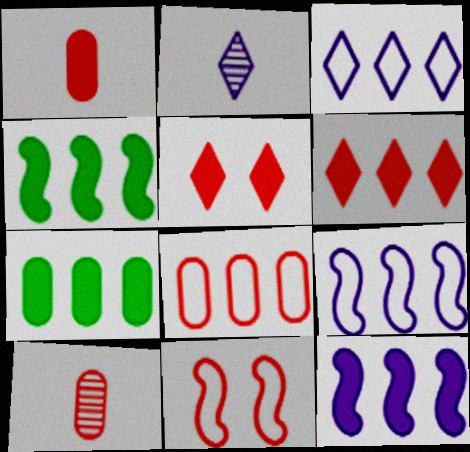[[2, 7, 11], 
[6, 7, 12], 
[6, 10, 11]]